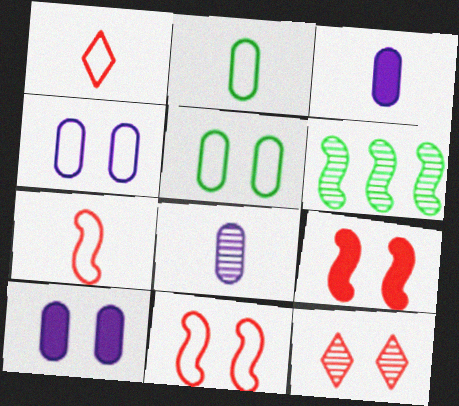[[1, 6, 10], 
[6, 8, 12]]